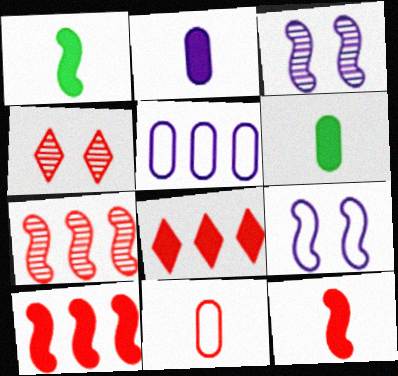[[1, 4, 5], 
[1, 7, 9], 
[4, 10, 11]]